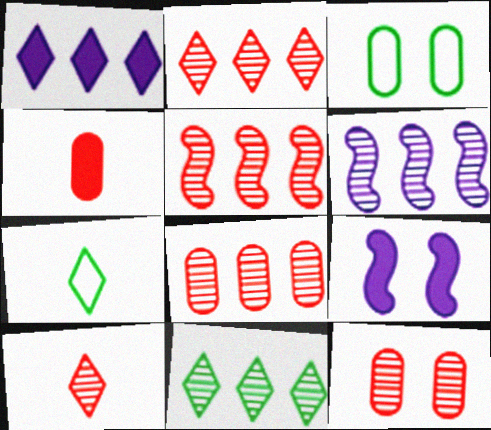[[2, 5, 8], 
[5, 10, 12], 
[6, 8, 11], 
[7, 8, 9]]